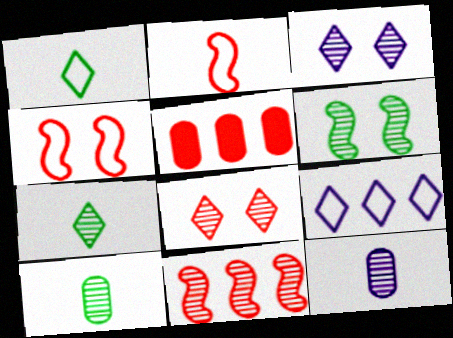[[2, 5, 8], 
[3, 10, 11]]